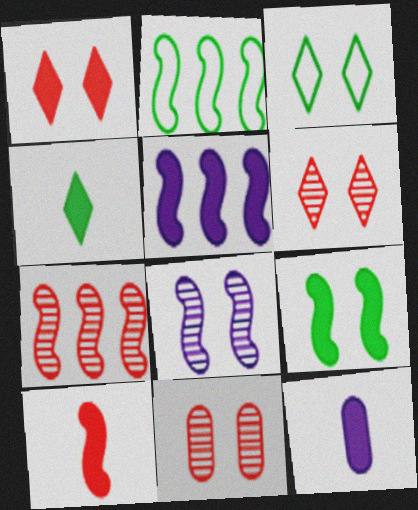[[2, 5, 7], 
[2, 6, 12], 
[2, 8, 10], 
[3, 7, 12], 
[4, 10, 12], 
[5, 9, 10]]